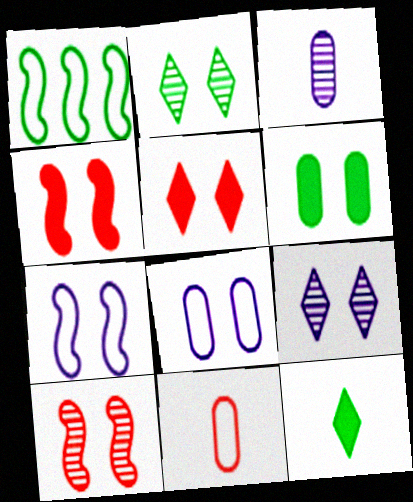[[1, 3, 5], 
[2, 4, 8]]